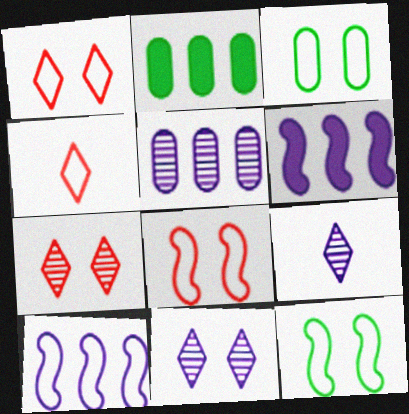[[2, 8, 9], 
[3, 4, 10]]